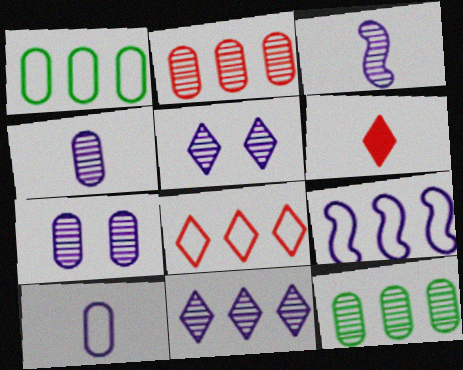[[1, 8, 9], 
[3, 7, 11]]